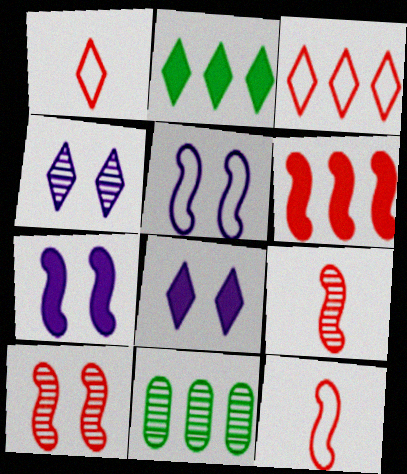[[1, 2, 4], 
[1, 7, 11], 
[4, 9, 11], 
[6, 10, 12], 
[8, 11, 12]]